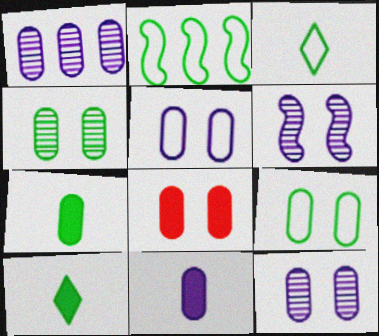[[1, 5, 11], 
[2, 3, 9], 
[2, 4, 10], 
[4, 5, 8], 
[8, 9, 12]]